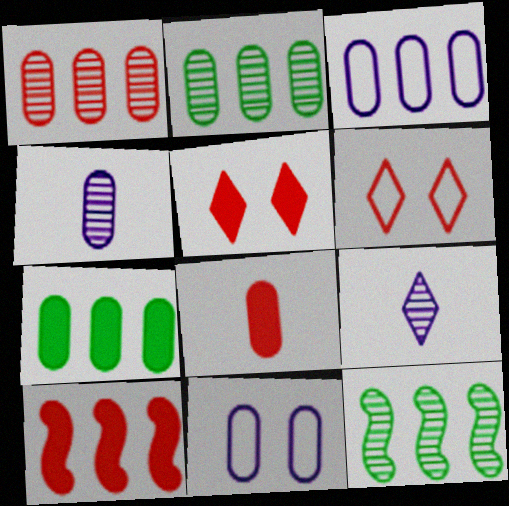[[1, 3, 7], 
[2, 8, 11], 
[5, 8, 10]]